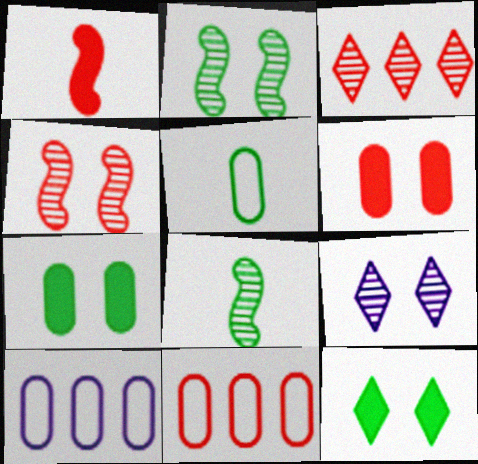[]